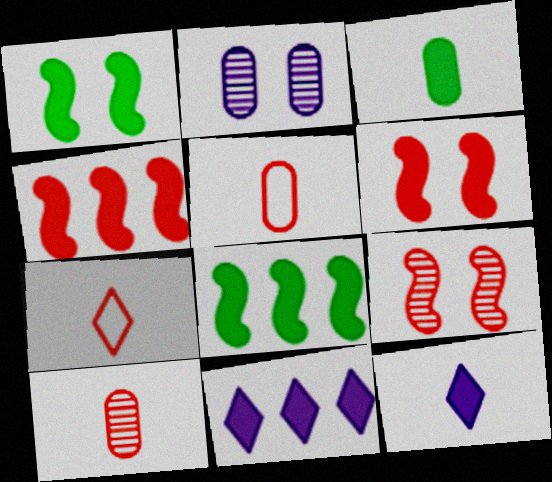[[2, 7, 8], 
[3, 6, 11]]